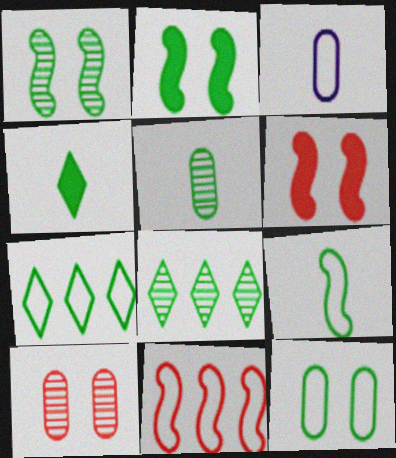[[1, 5, 8], 
[2, 5, 7], 
[3, 6, 8], 
[4, 5, 9], 
[7, 9, 12]]